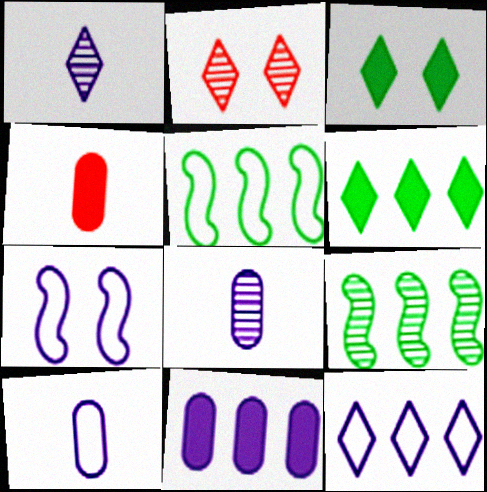[[1, 7, 11], 
[2, 8, 9], 
[7, 10, 12]]